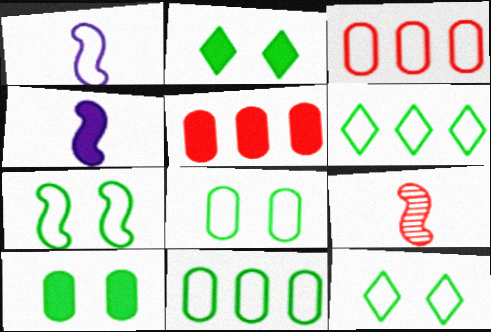[[1, 3, 12], 
[2, 4, 5], 
[7, 8, 12]]